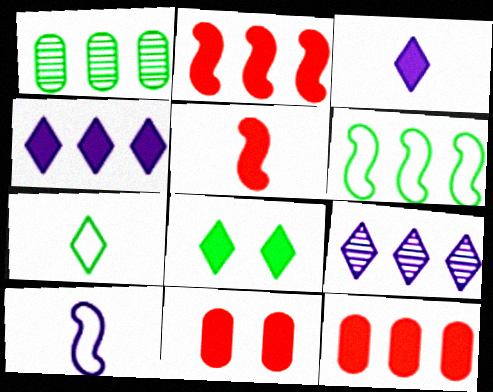[[6, 9, 12]]